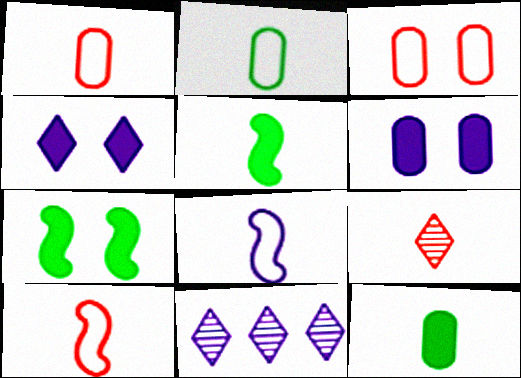[[1, 7, 11], 
[3, 5, 11], 
[6, 8, 11], 
[8, 9, 12]]